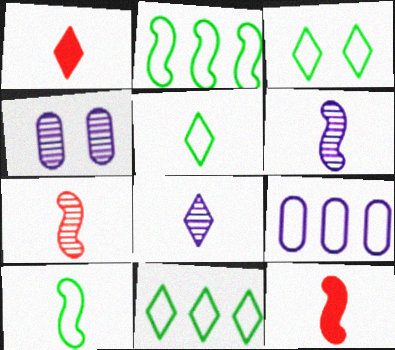[[1, 2, 4], 
[1, 5, 8], 
[3, 5, 11], 
[4, 11, 12], 
[6, 10, 12]]